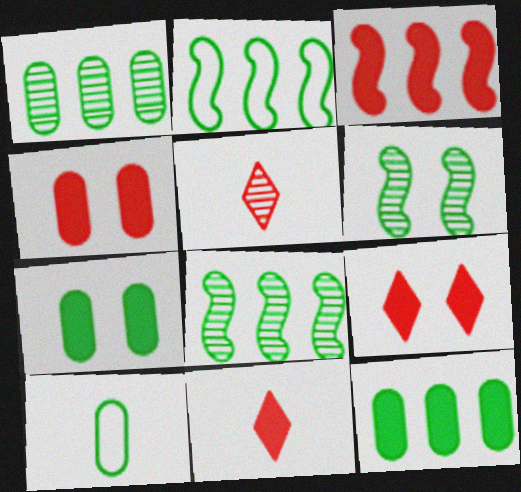[[1, 7, 10], 
[3, 4, 11]]